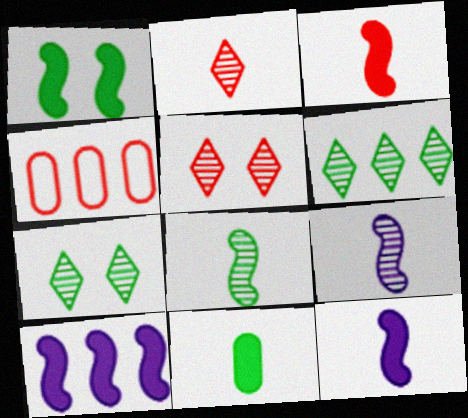[[1, 3, 10], 
[3, 4, 5], 
[4, 6, 10], 
[4, 7, 12]]